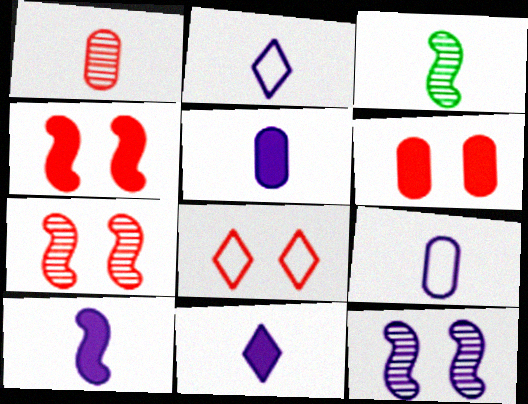[[5, 10, 11], 
[6, 7, 8]]